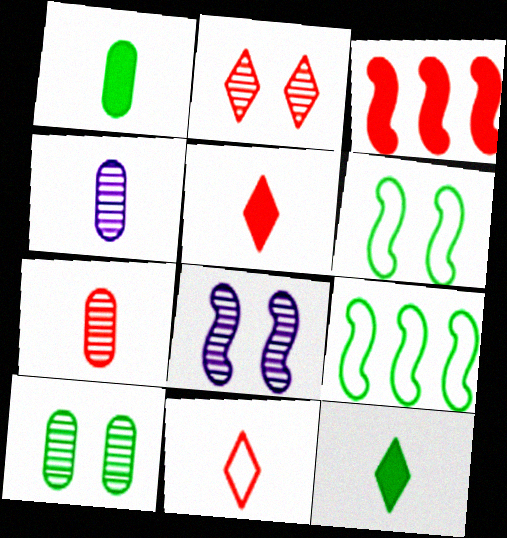[[2, 8, 10], 
[9, 10, 12]]